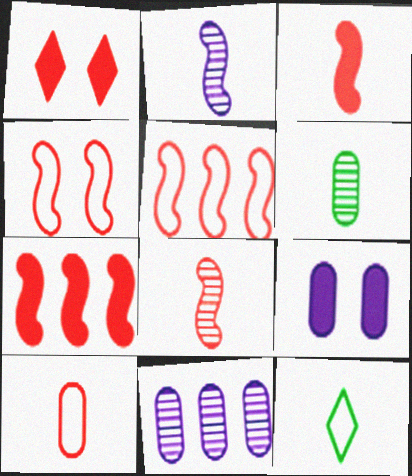[[4, 7, 8]]